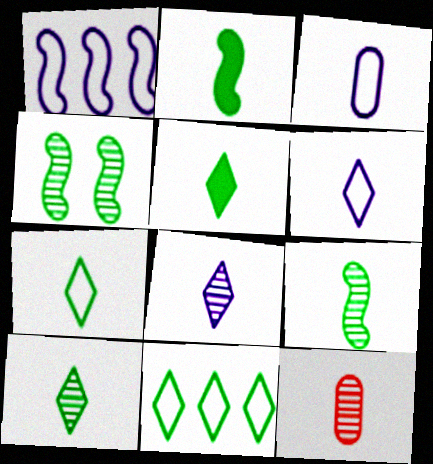[[2, 6, 12], 
[5, 7, 10], 
[8, 9, 12]]